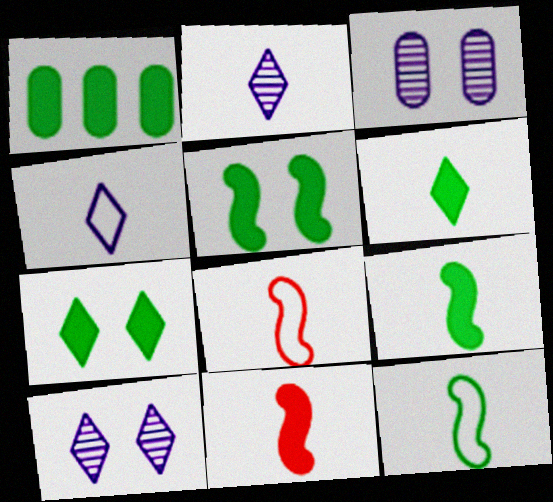[[1, 5, 6], 
[1, 7, 9], 
[1, 8, 10]]